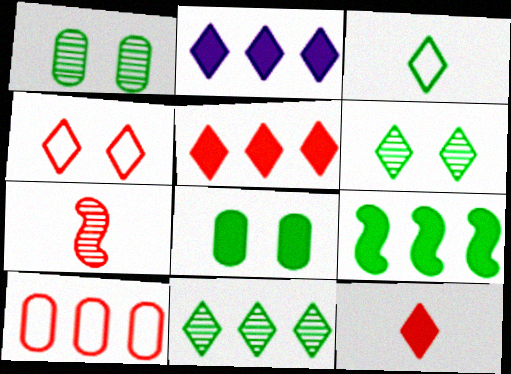[[1, 3, 9]]